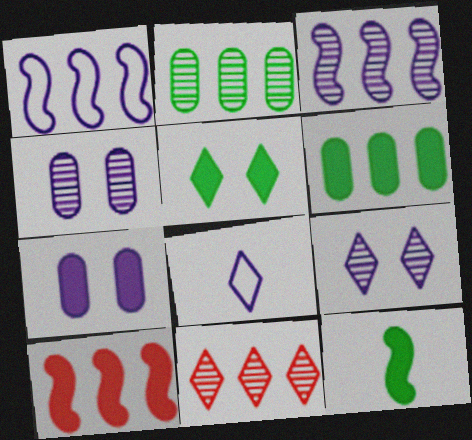[[1, 6, 11], 
[2, 3, 11], 
[3, 7, 8], 
[5, 6, 12], 
[5, 8, 11]]